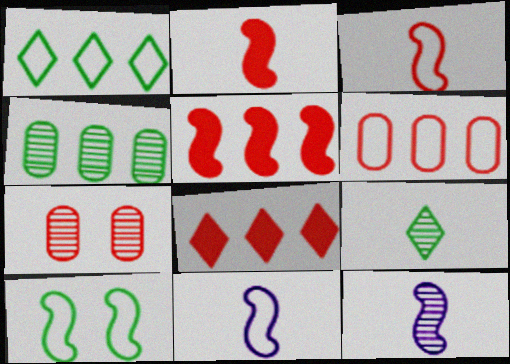[[3, 7, 8], 
[5, 10, 12]]